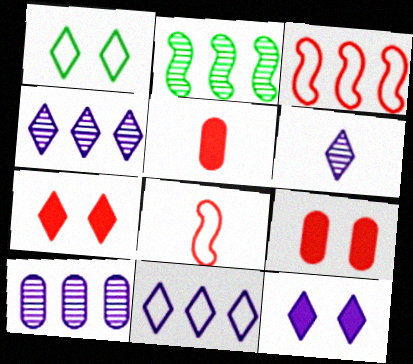[[6, 11, 12]]